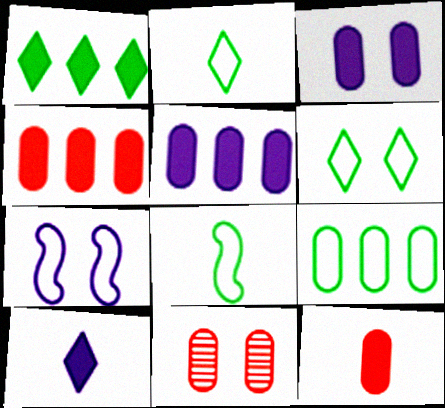[[6, 8, 9]]